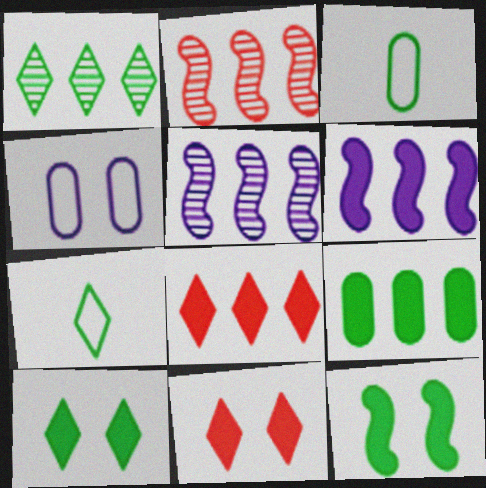[[1, 3, 12], 
[1, 7, 10], 
[3, 5, 11], 
[6, 8, 9]]